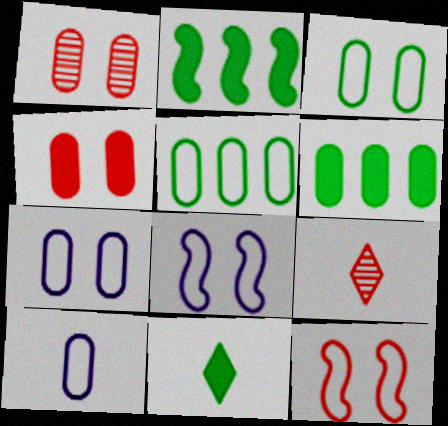[[1, 6, 10], 
[2, 7, 9], 
[6, 8, 9]]